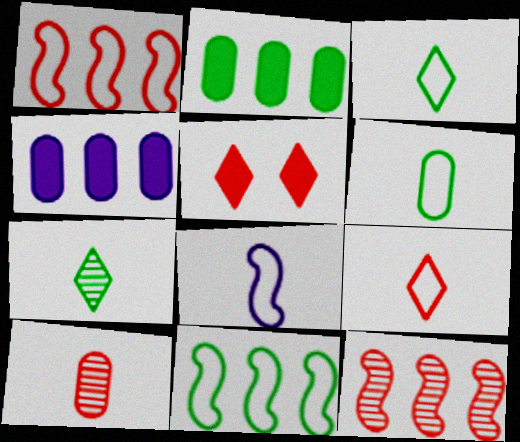[[1, 5, 10], 
[6, 8, 9]]